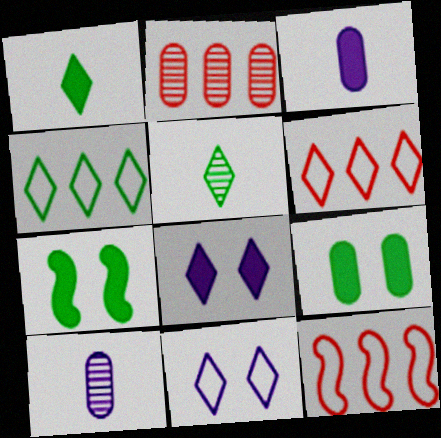[[5, 6, 8], 
[6, 7, 10]]